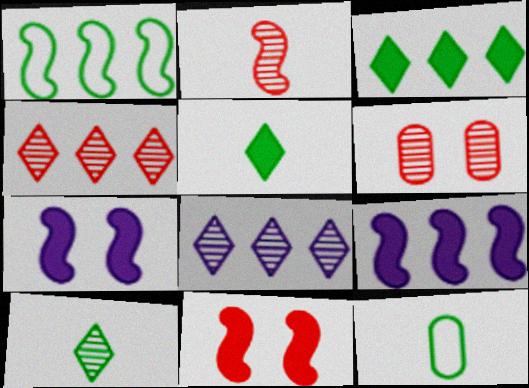[[1, 2, 7], 
[2, 4, 6], 
[4, 7, 12], 
[8, 11, 12]]